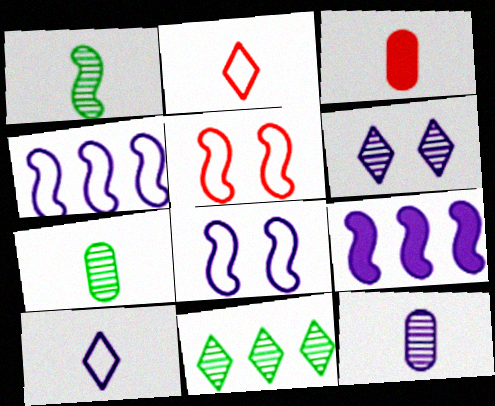[[1, 3, 10], 
[1, 5, 9], 
[3, 8, 11]]